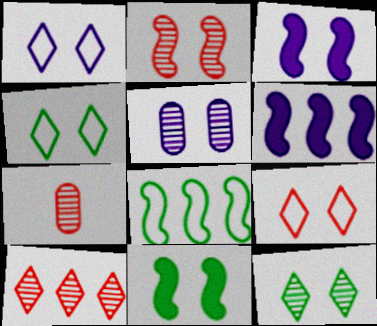[[1, 3, 5], 
[1, 4, 9], 
[2, 5, 12], 
[2, 7, 10], 
[4, 6, 7], 
[5, 9, 11]]